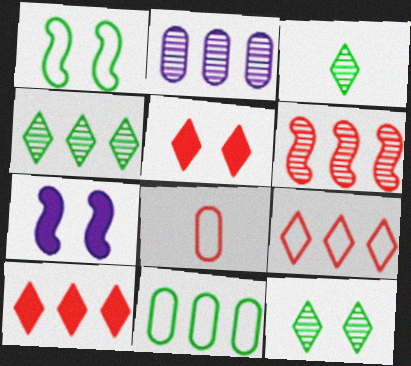[[2, 4, 6], 
[3, 4, 12], 
[4, 7, 8], 
[5, 6, 8]]